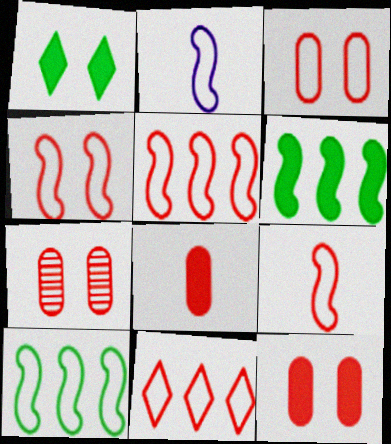[[2, 4, 10], 
[3, 7, 12], 
[3, 9, 11], 
[4, 5, 9]]